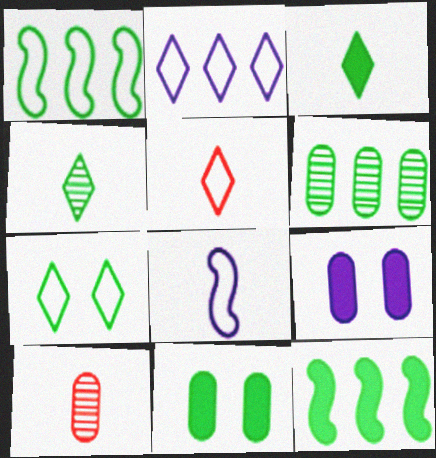[[1, 4, 11], 
[2, 5, 7], 
[3, 8, 10], 
[3, 11, 12]]